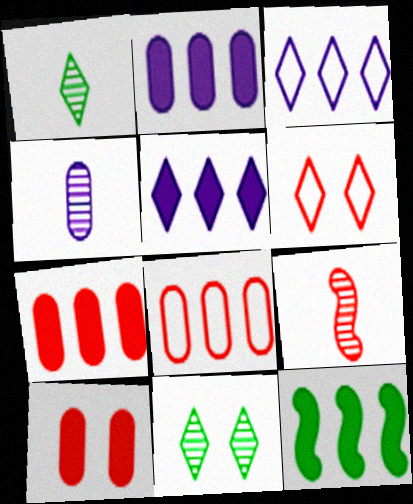[[1, 4, 9], 
[1, 5, 6], 
[4, 6, 12], 
[5, 7, 12], 
[6, 7, 9]]